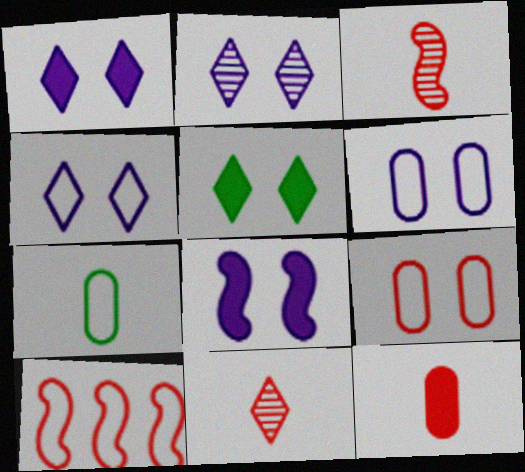[[1, 2, 4], 
[2, 6, 8], 
[4, 7, 10]]